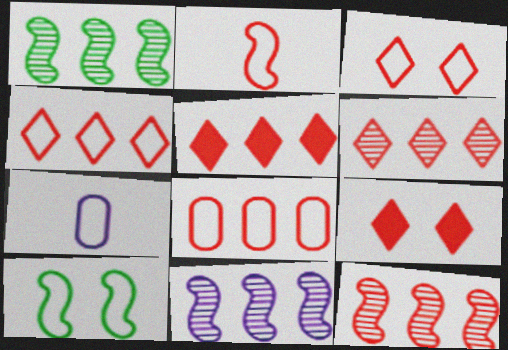[[1, 7, 9], 
[1, 11, 12], 
[2, 3, 8], 
[4, 5, 6], 
[4, 7, 10], 
[5, 8, 12]]